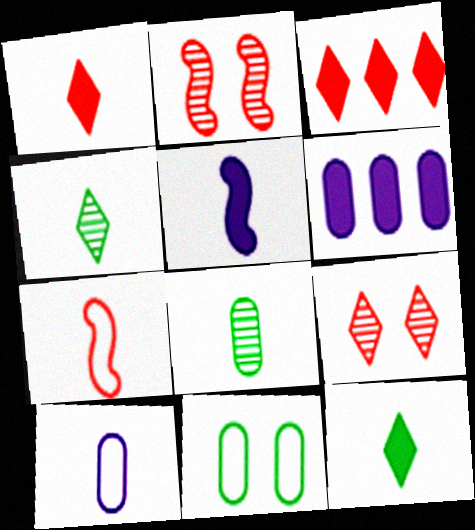[]